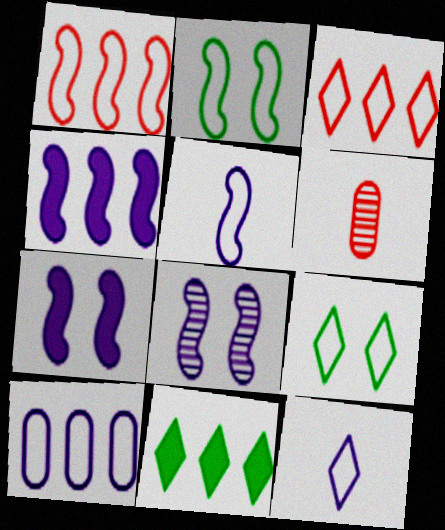[[1, 2, 5], 
[3, 9, 12], 
[4, 5, 8], 
[4, 6, 9]]